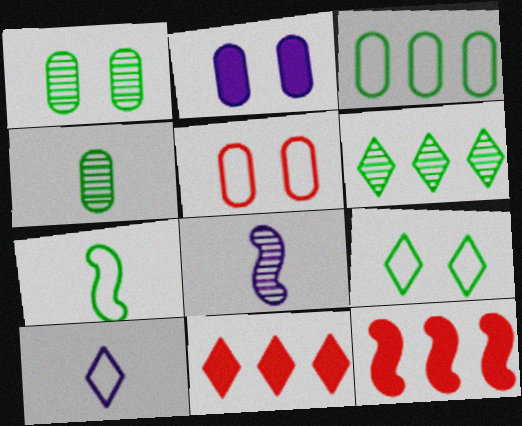[[1, 2, 5], 
[1, 10, 12], 
[3, 7, 9]]